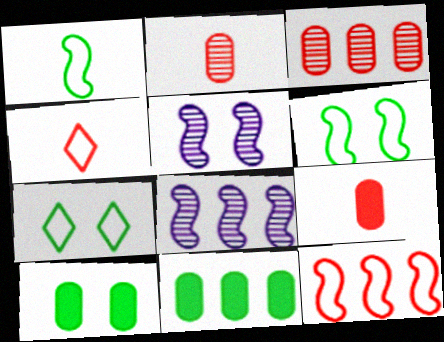[[4, 5, 11], 
[4, 8, 10], 
[7, 8, 9]]